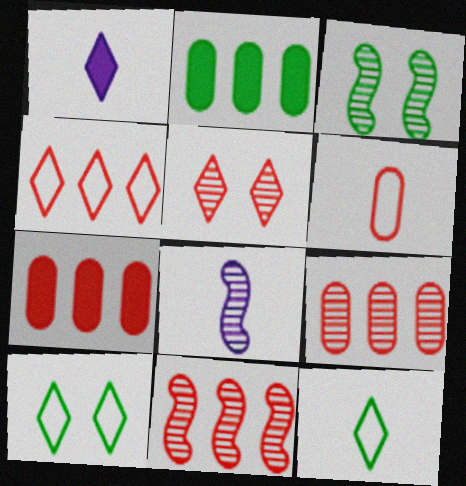[[2, 3, 12], 
[3, 8, 11], 
[4, 7, 11], 
[7, 8, 10]]